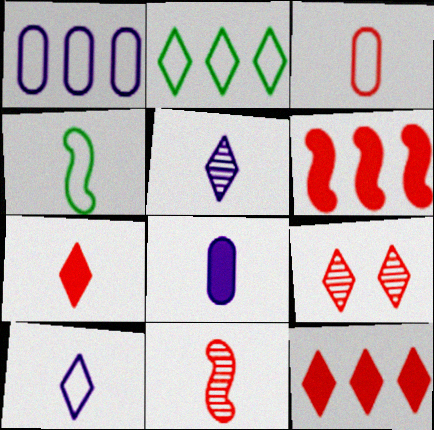[[3, 4, 10], 
[3, 6, 9], 
[3, 7, 11]]